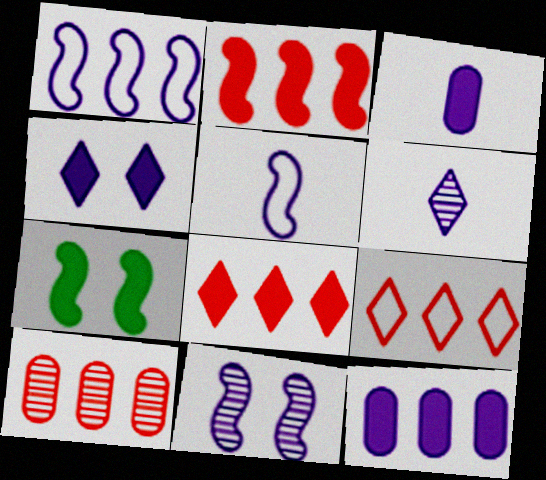[[2, 9, 10], 
[3, 5, 6], 
[3, 7, 8]]